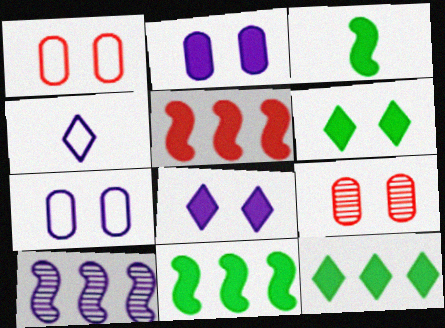[[2, 4, 10], 
[4, 9, 11]]